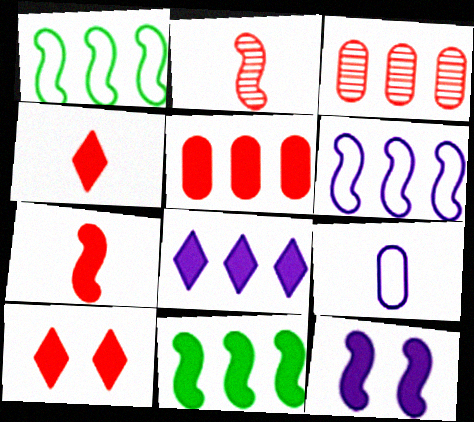[[1, 2, 12], 
[1, 3, 8], 
[5, 7, 10], 
[5, 8, 11], 
[7, 11, 12]]